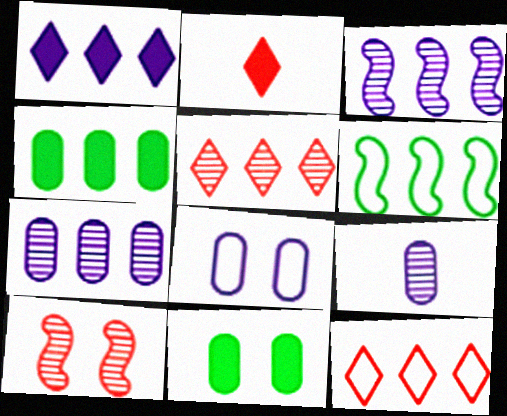[[3, 4, 12]]